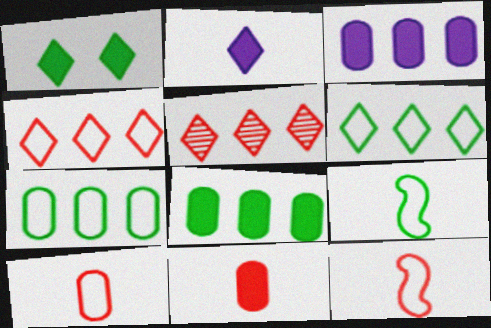[]